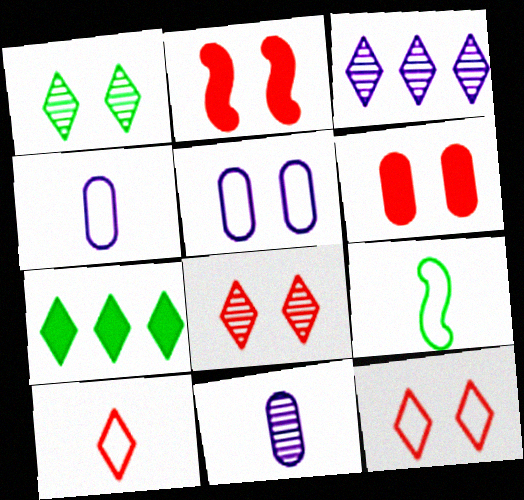[[1, 2, 5], 
[3, 6, 9], 
[4, 9, 10]]